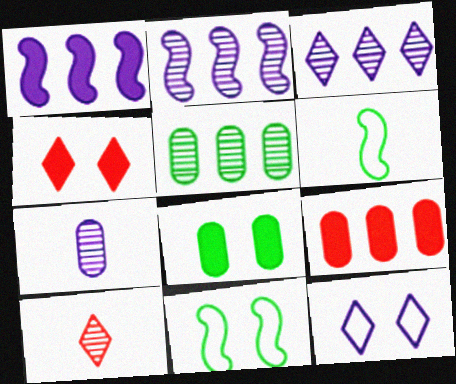[[1, 7, 12]]